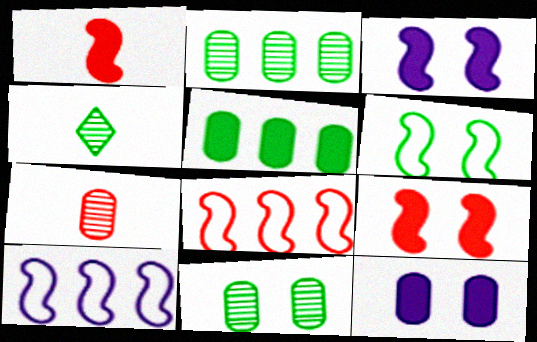[[4, 5, 6], 
[4, 8, 12]]